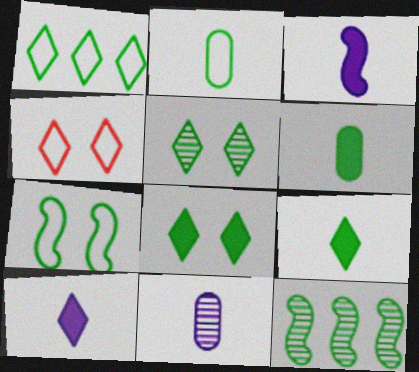[[1, 2, 7], 
[1, 5, 9], 
[2, 8, 12]]